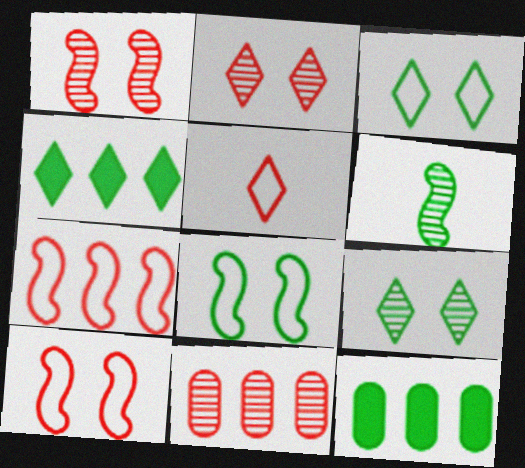[[3, 6, 12]]